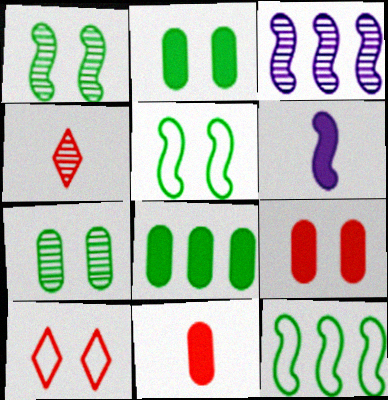[[3, 4, 7]]